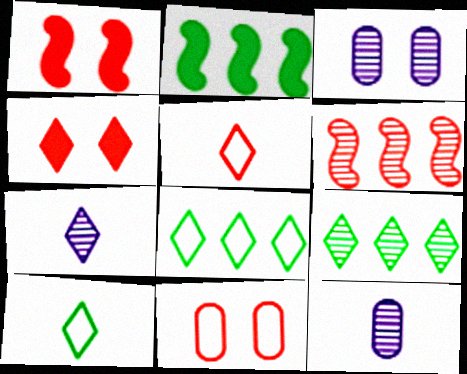[[1, 8, 12], 
[2, 3, 5], 
[2, 7, 11], 
[4, 7, 8]]